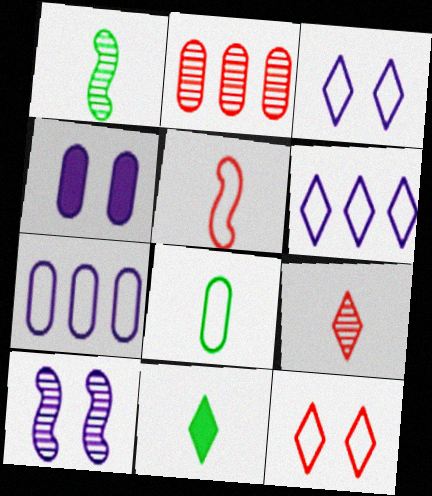[[1, 8, 11], 
[2, 4, 8], 
[3, 4, 10]]